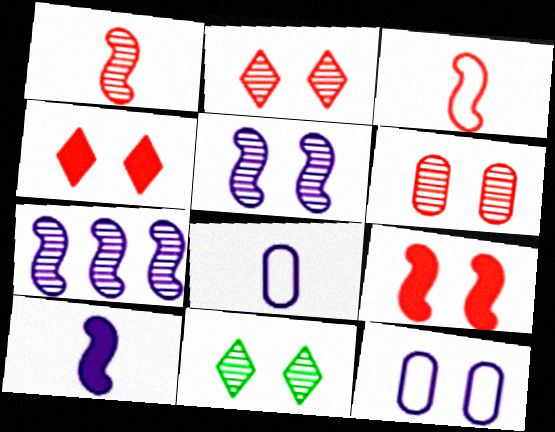[[5, 6, 11], 
[9, 11, 12]]